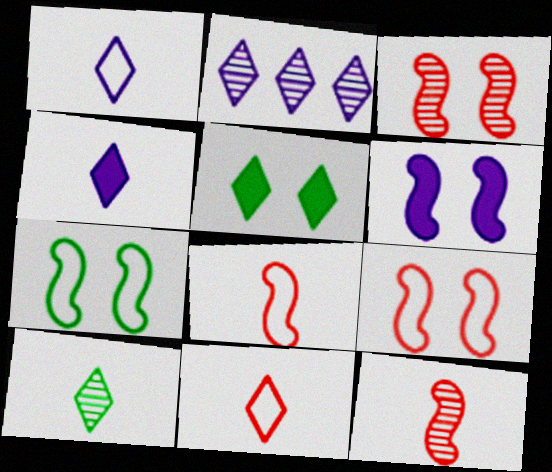[[2, 5, 11], 
[3, 6, 7], 
[4, 10, 11]]